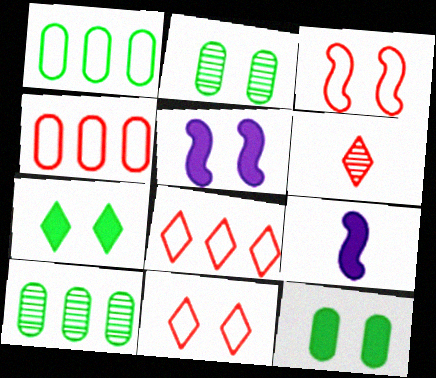[[1, 5, 6], 
[2, 5, 11], 
[2, 8, 9], 
[9, 10, 11]]